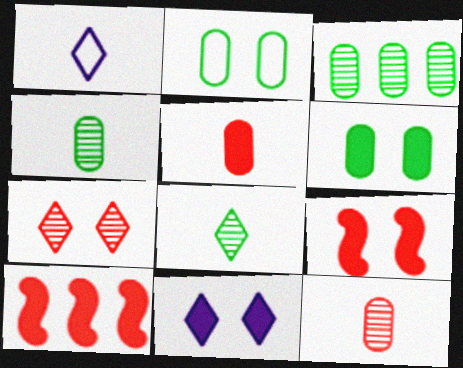[[1, 3, 9], 
[6, 9, 11]]